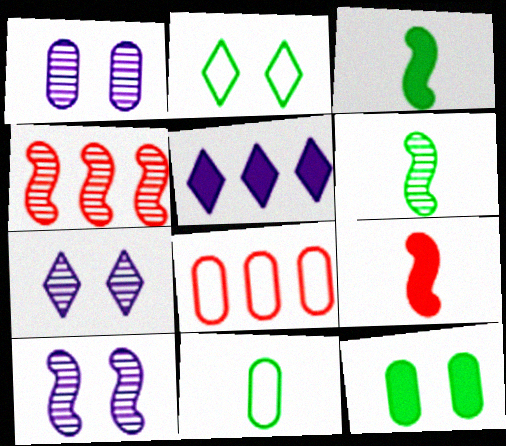[[1, 7, 10], 
[3, 7, 8], 
[4, 6, 10], 
[5, 9, 12]]